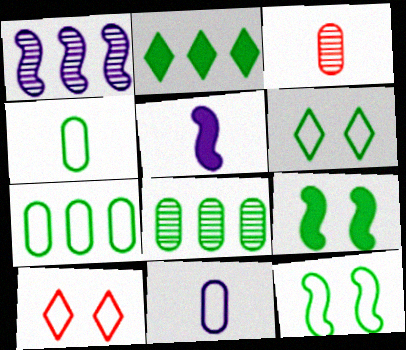[[5, 8, 10]]